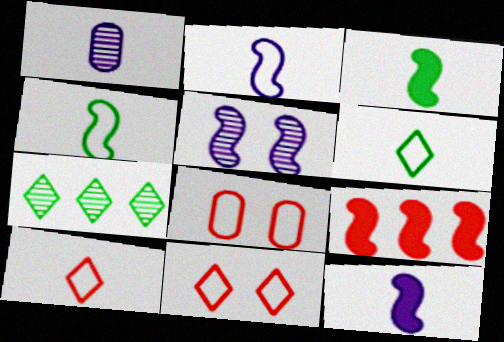[[1, 3, 10], 
[4, 5, 9], 
[7, 8, 12]]